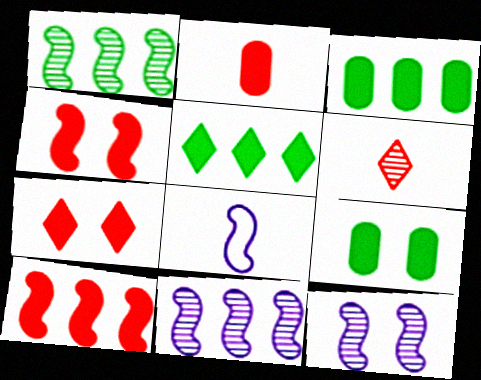[[1, 4, 8], 
[2, 7, 10]]